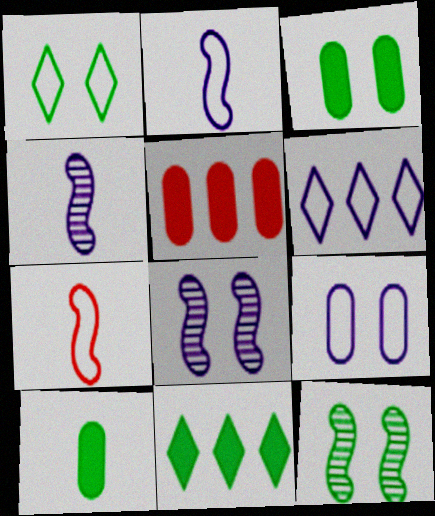[[1, 3, 12], 
[1, 4, 5], 
[2, 6, 9]]